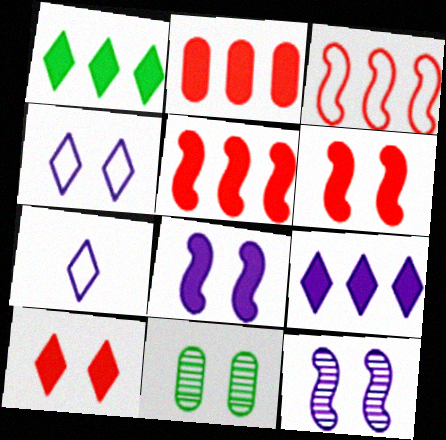[[4, 6, 11], 
[5, 7, 11]]